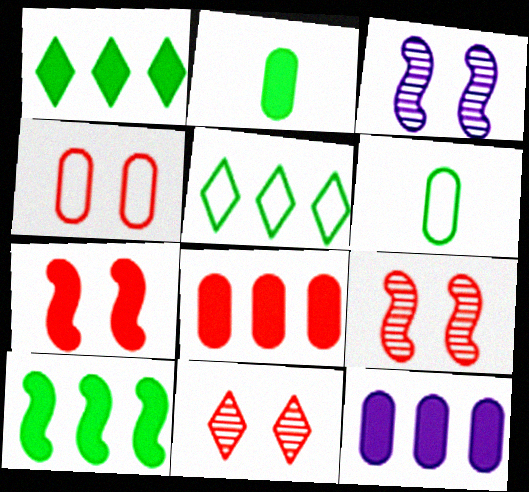[[4, 7, 11]]